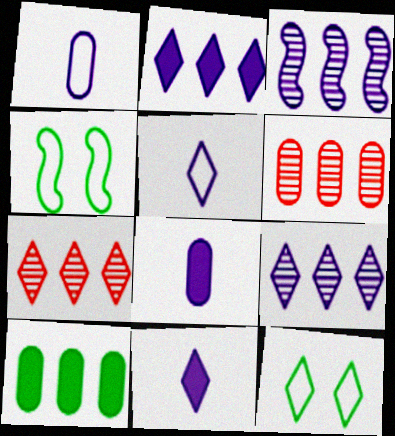[[4, 6, 11], 
[4, 7, 8], 
[7, 11, 12]]